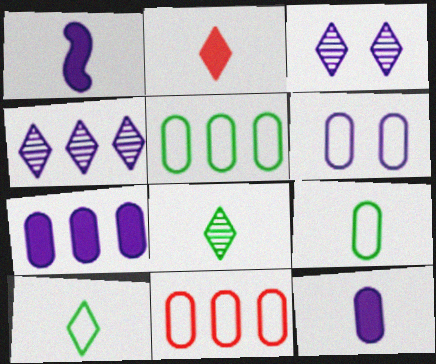[[1, 4, 6], 
[6, 9, 11]]